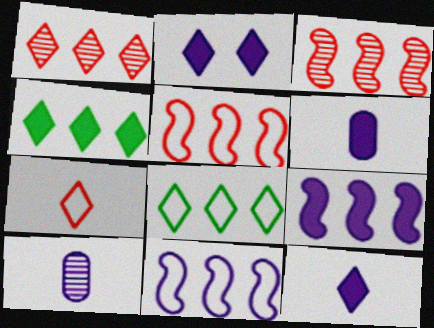[[2, 6, 9], 
[2, 10, 11]]